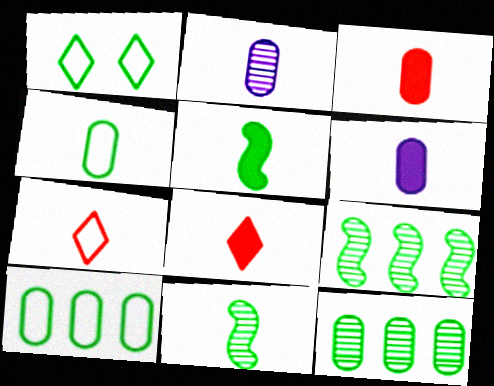[[1, 5, 12], 
[2, 3, 4], 
[2, 5, 7], 
[5, 6, 8], 
[6, 7, 11]]